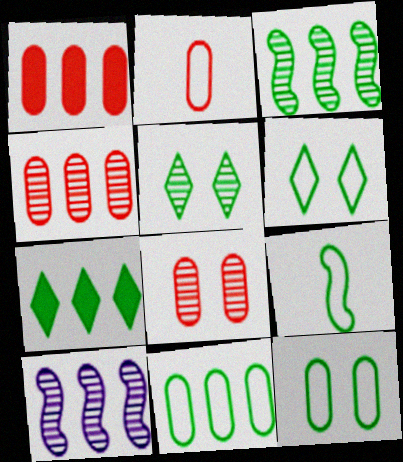[[1, 2, 8], 
[3, 7, 11], 
[6, 9, 11]]